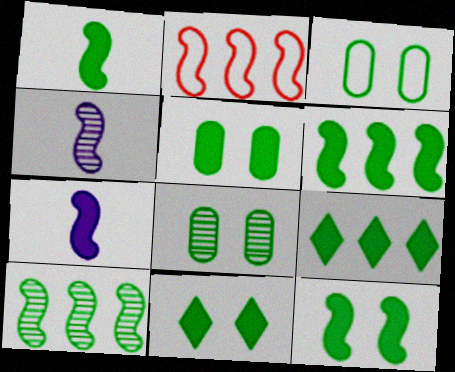[[1, 5, 9], 
[1, 6, 12], 
[2, 4, 12], 
[3, 5, 8], 
[5, 11, 12]]